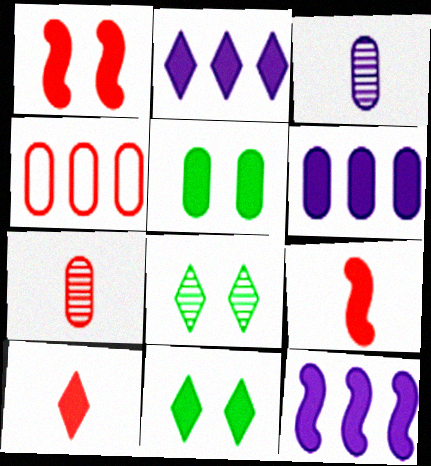[[2, 5, 9], 
[2, 6, 12], 
[2, 10, 11], 
[3, 4, 5], 
[5, 10, 12], 
[6, 9, 11]]